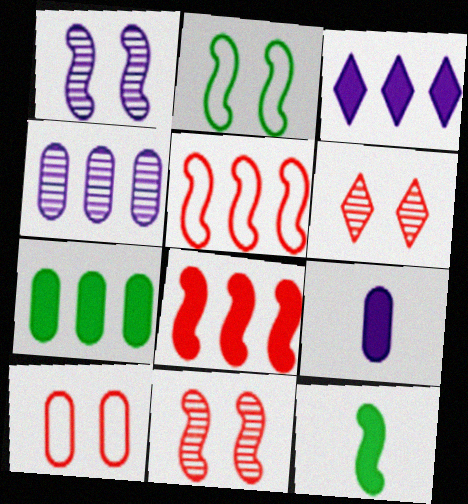[[1, 5, 12], 
[3, 7, 8]]